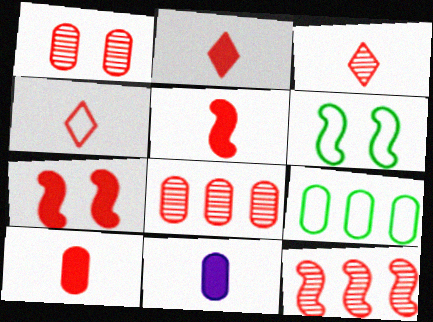[[1, 3, 12], 
[1, 9, 11], 
[2, 3, 4], 
[2, 5, 10], 
[4, 7, 8]]